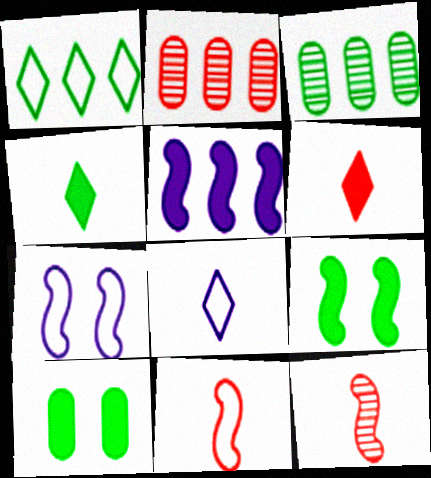[[1, 2, 5], 
[2, 4, 7], 
[2, 8, 9], 
[3, 6, 7], 
[5, 6, 10]]